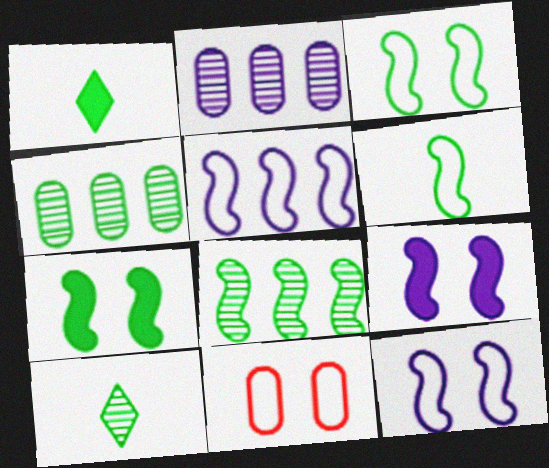[[1, 3, 4], 
[6, 7, 8]]